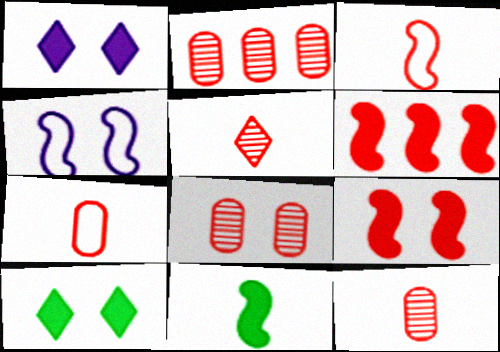[[2, 8, 12], 
[4, 8, 10]]